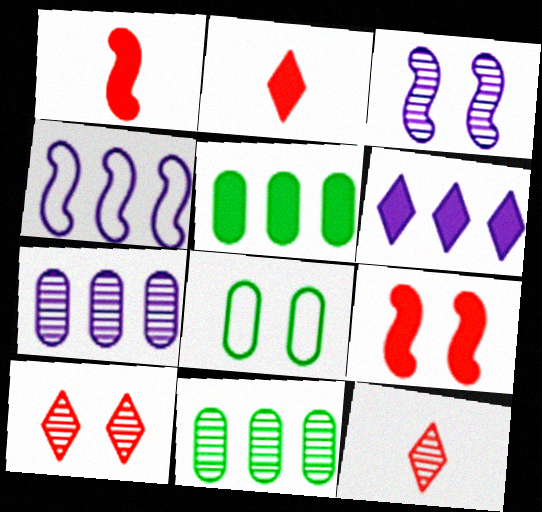[[3, 11, 12], 
[4, 6, 7]]